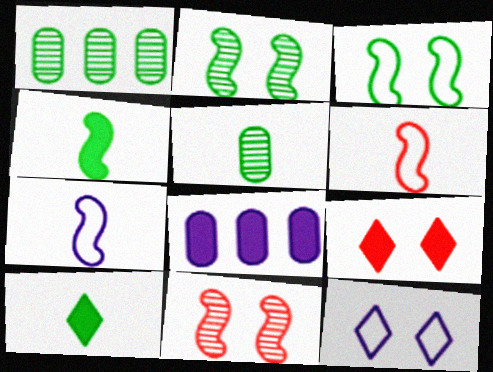[[1, 3, 10], 
[1, 7, 9], 
[4, 8, 9]]